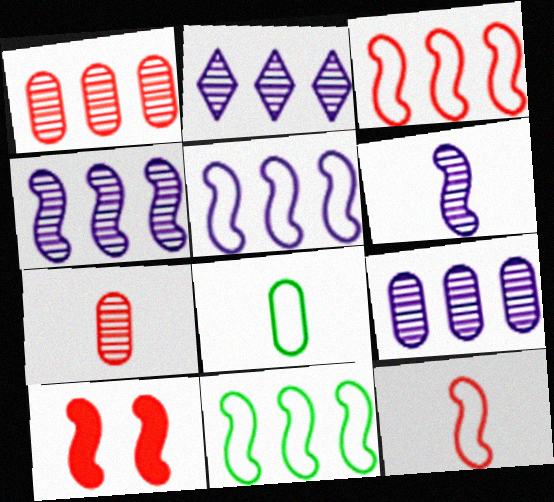[[2, 4, 9], 
[2, 8, 10], 
[3, 5, 11], 
[6, 10, 11]]